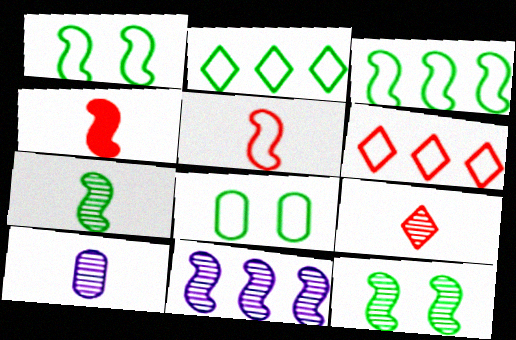[[1, 4, 11], 
[7, 9, 10]]